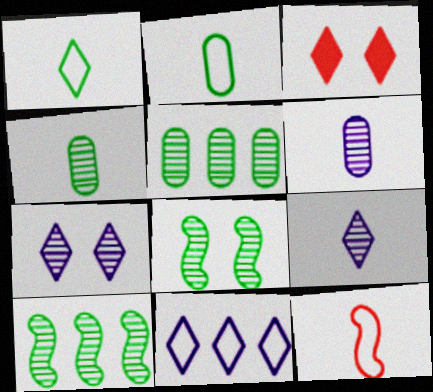[]